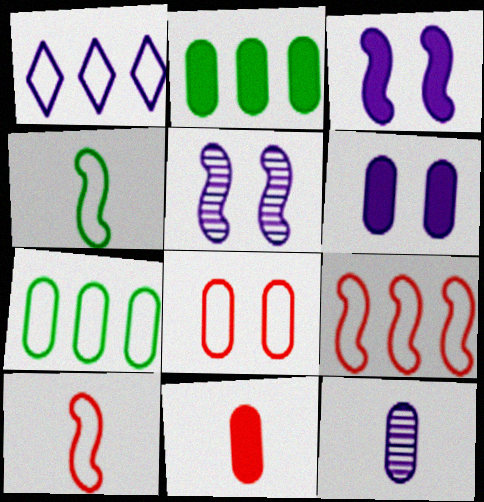[[1, 3, 12], 
[1, 4, 8], 
[1, 7, 9], 
[2, 6, 11], 
[2, 8, 12]]